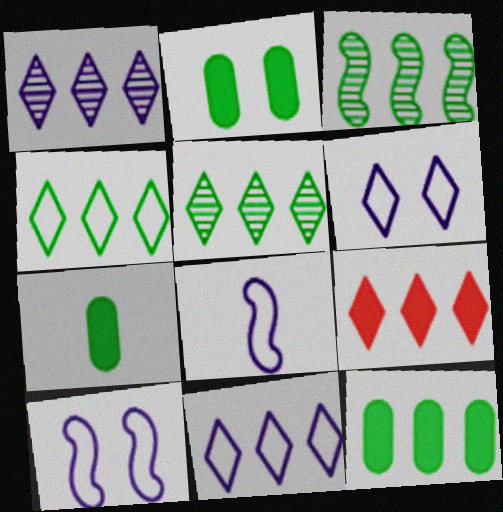[[1, 4, 9], 
[2, 7, 12], 
[3, 4, 12], 
[5, 9, 11]]